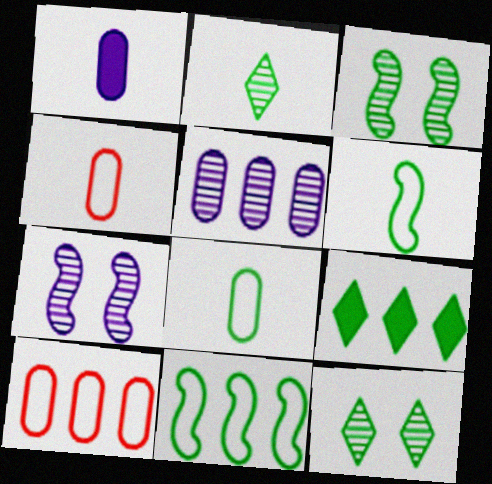[[3, 8, 9], 
[4, 7, 9]]